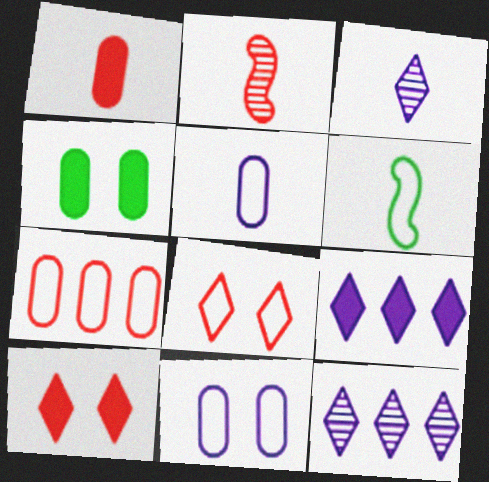[[1, 3, 6], 
[2, 7, 10]]